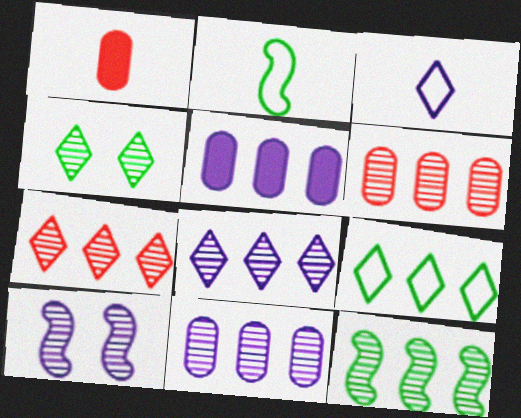[[1, 9, 10], 
[3, 5, 10], 
[6, 8, 12], 
[7, 11, 12]]